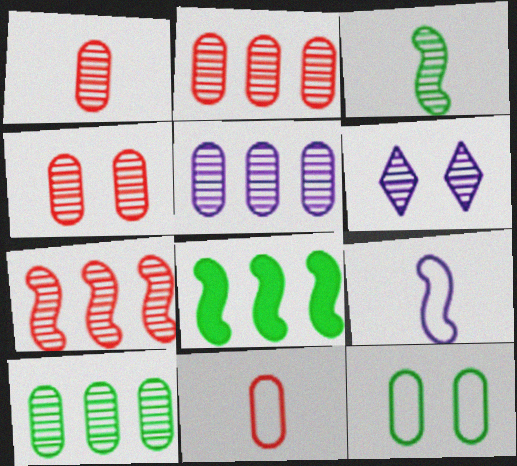[[1, 2, 4], 
[2, 3, 6], 
[2, 5, 10], 
[6, 8, 11]]